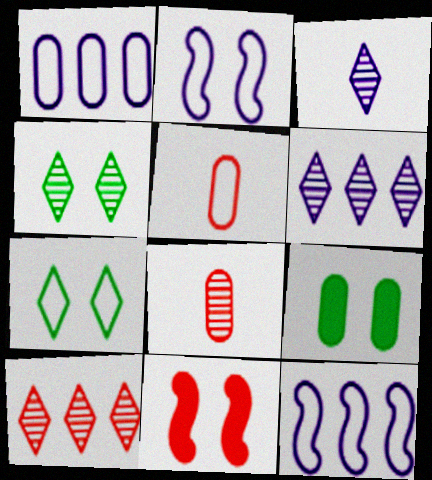[[1, 8, 9], 
[3, 4, 10], 
[5, 7, 12], 
[5, 10, 11]]